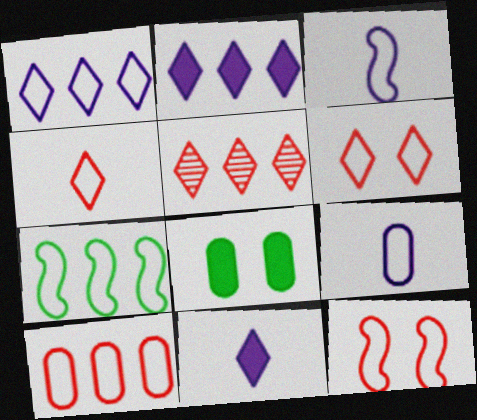[[1, 7, 10], 
[3, 5, 8], 
[3, 7, 12], 
[4, 10, 12], 
[6, 7, 9]]